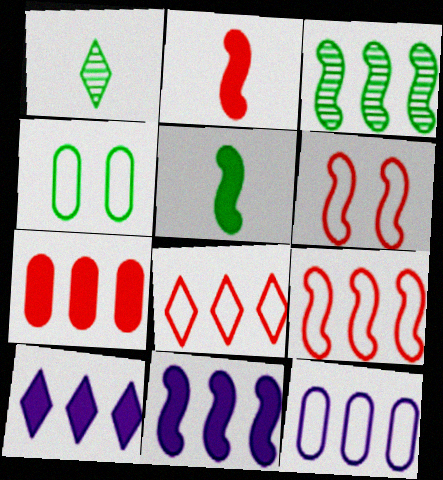[[3, 9, 11]]